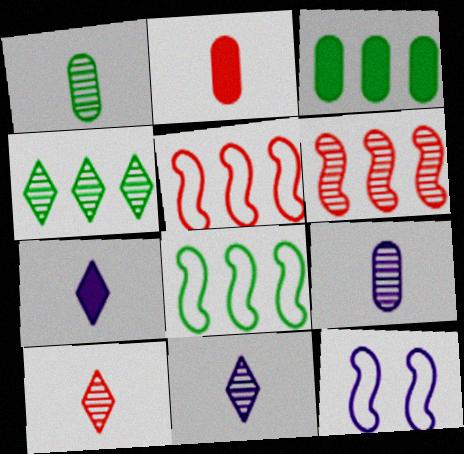[[2, 4, 12], 
[3, 4, 8], 
[3, 10, 12]]